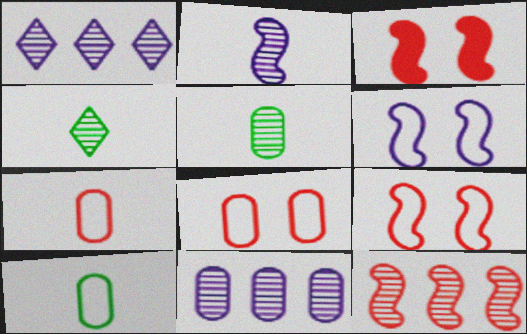[[1, 3, 10]]